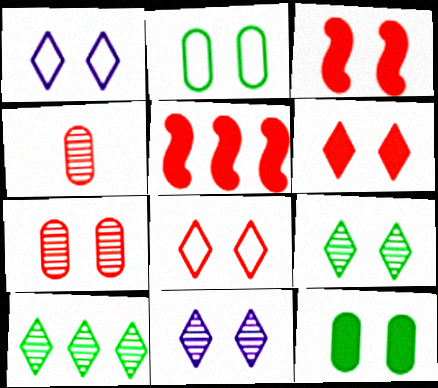[[1, 6, 9], 
[2, 3, 11], 
[3, 7, 8], 
[4, 5, 8]]